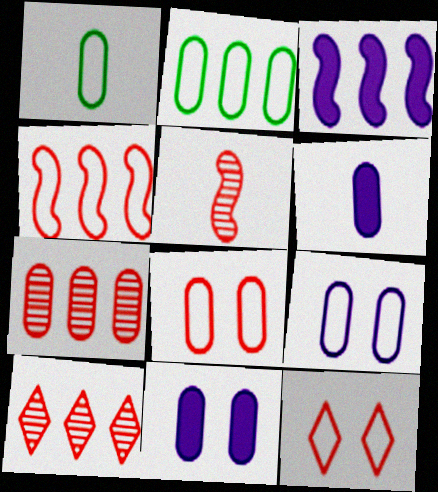[[1, 7, 11], 
[2, 3, 10]]